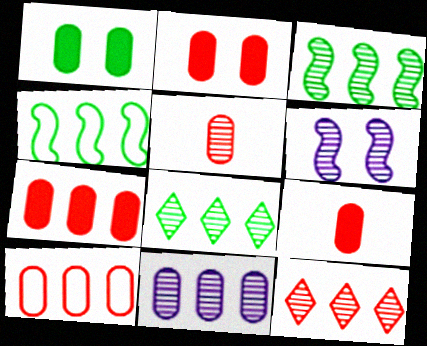[[2, 5, 10], 
[2, 7, 9], 
[3, 11, 12], 
[5, 6, 8]]